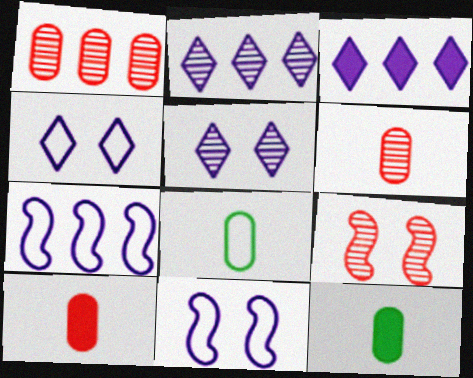[[3, 8, 9]]